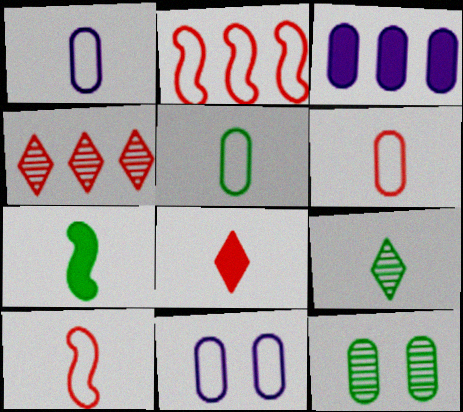[[1, 5, 6], 
[3, 6, 12], 
[4, 7, 11], 
[5, 7, 9]]